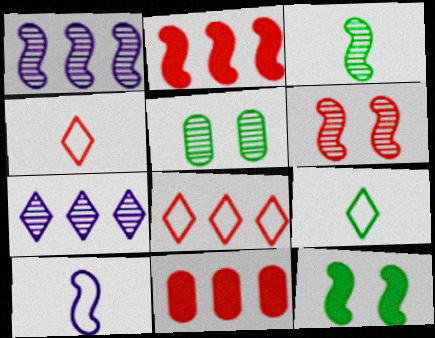[[1, 3, 6], 
[4, 6, 11]]